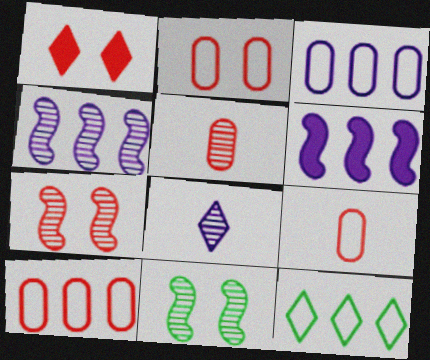[[1, 2, 7], 
[1, 8, 12], 
[2, 9, 10]]